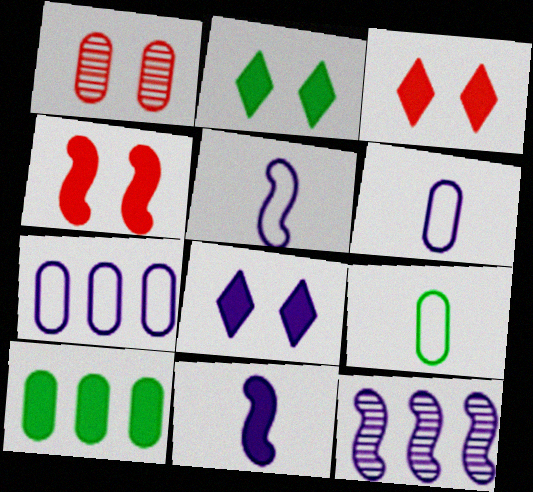[[1, 6, 10], 
[2, 3, 8], 
[3, 9, 12], 
[3, 10, 11], 
[6, 8, 12]]